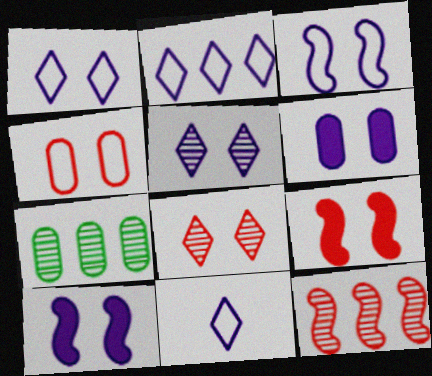[[1, 2, 11], 
[3, 5, 6], 
[4, 8, 9], 
[7, 9, 11]]